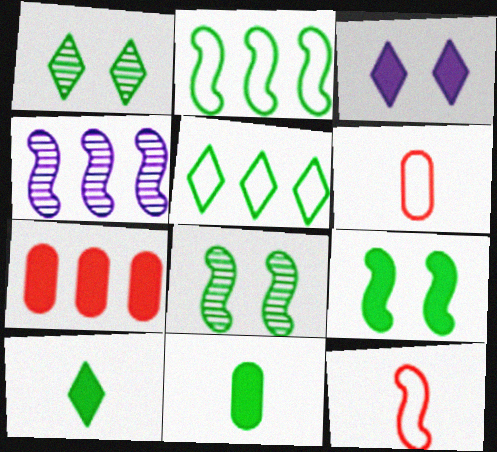[[1, 2, 11], 
[1, 5, 10], 
[4, 5, 7], 
[4, 9, 12], 
[5, 8, 11]]